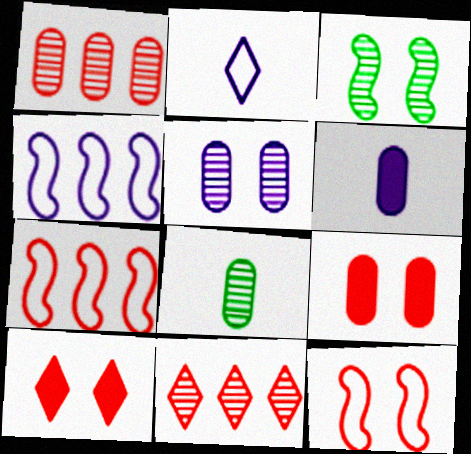[[1, 5, 8], 
[4, 8, 10]]